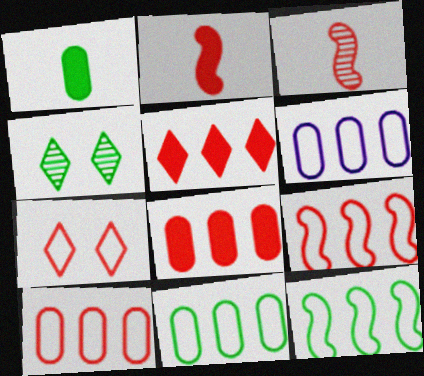[[1, 4, 12], 
[2, 4, 6], 
[3, 7, 8], 
[6, 10, 11]]